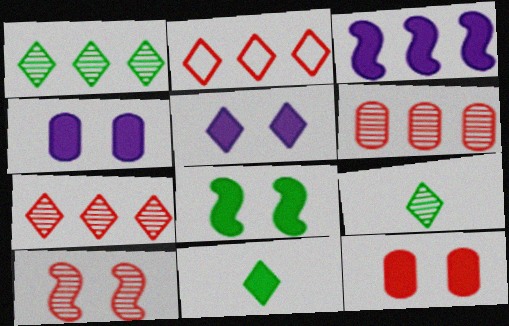[[2, 5, 9], 
[3, 11, 12], 
[5, 8, 12]]